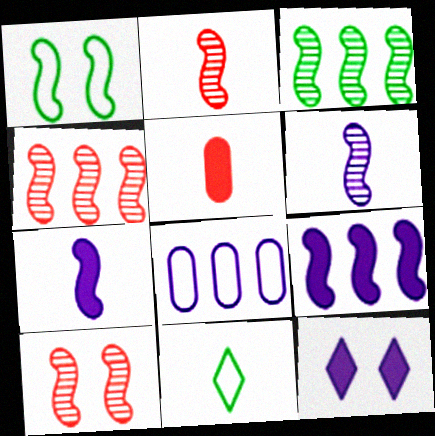[[1, 2, 9], 
[1, 4, 7], 
[2, 4, 10], 
[3, 6, 10], 
[5, 6, 11], 
[6, 8, 12]]